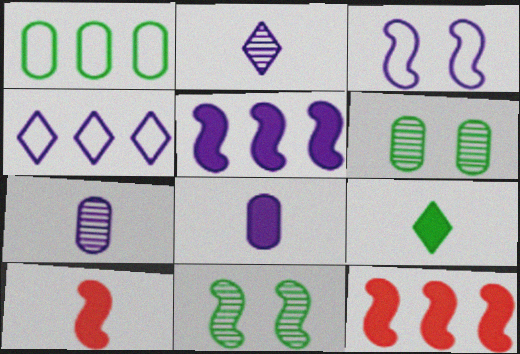[[1, 9, 11], 
[4, 6, 10], 
[8, 9, 10]]